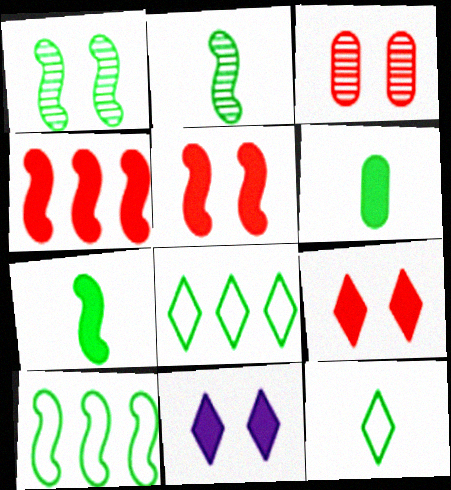[[1, 6, 8], 
[1, 7, 10], 
[2, 6, 12], 
[4, 6, 11]]